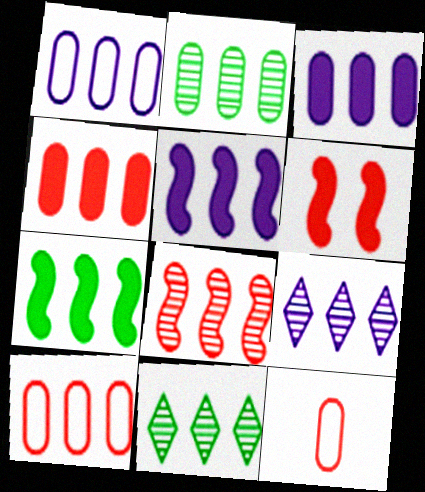[[1, 2, 4], 
[1, 5, 9], 
[2, 3, 10], 
[2, 8, 9], 
[5, 10, 11], 
[7, 9, 10]]